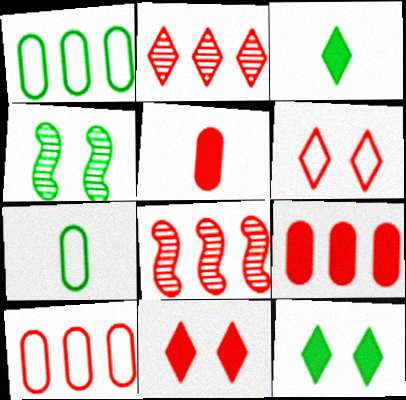[[1, 3, 4], 
[5, 6, 8]]